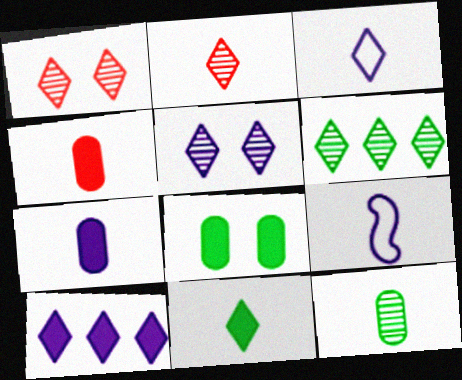[[2, 3, 11], 
[2, 5, 6], 
[3, 5, 10]]